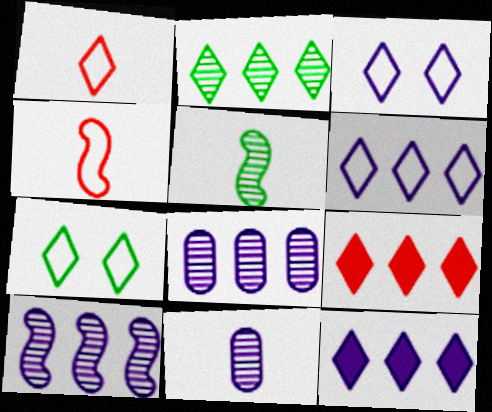[[1, 6, 7], 
[2, 6, 9]]